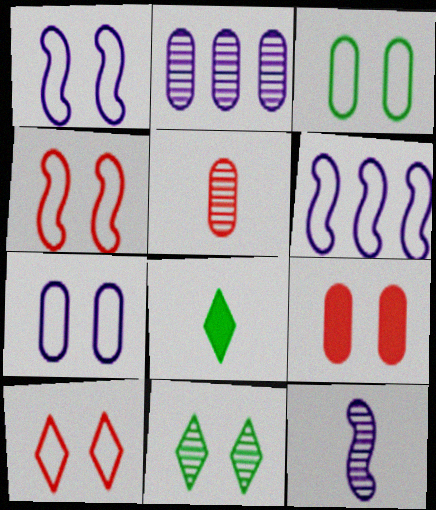[[1, 3, 10], 
[1, 9, 11], 
[2, 4, 8]]